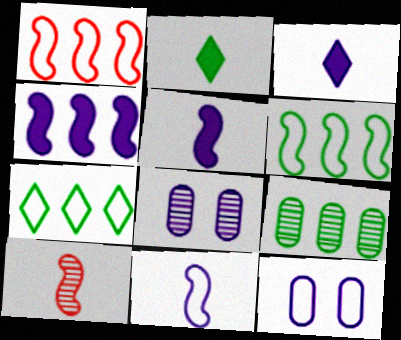[[1, 2, 8]]